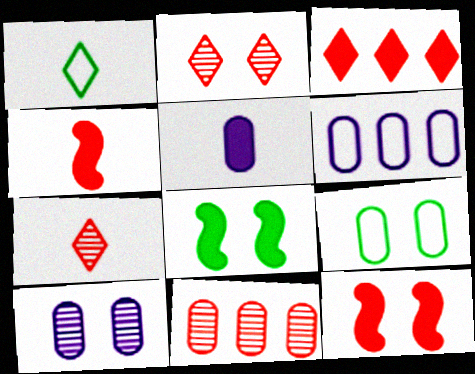[[3, 5, 8], 
[5, 6, 10], 
[5, 9, 11], 
[6, 7, 8]]